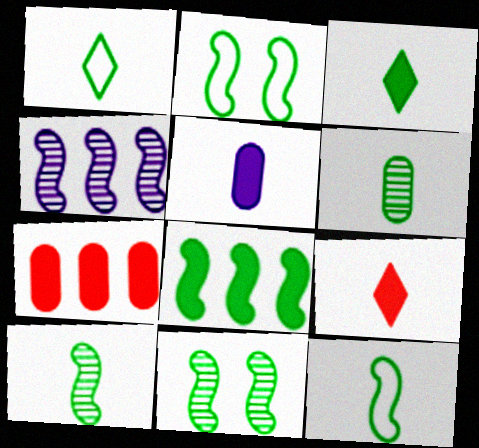[[2, 8, 10], 
[3, 6, 12], 
[8, 11, 12]]